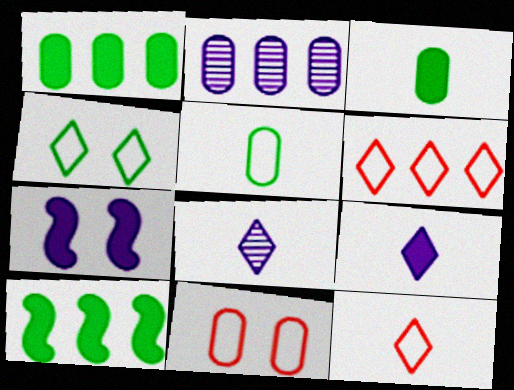[[2, 3, 11], 
[2, 6, 10], 
[8, 10, 11]]